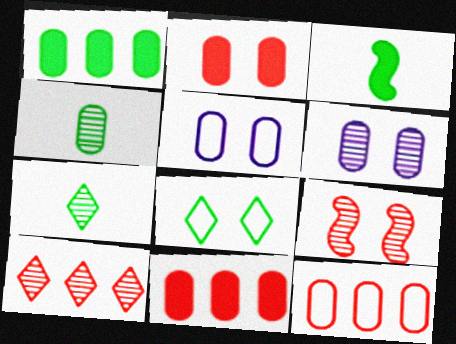[[3, 5, 10], 
[4, 5, 11]]